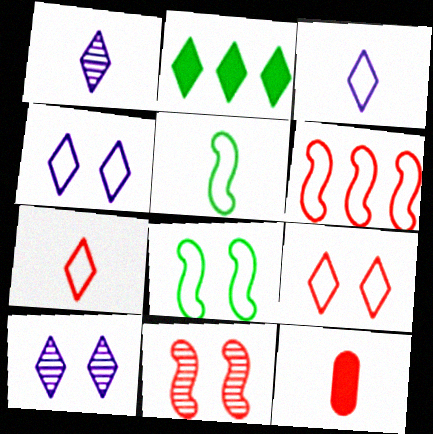[[1, 2, 9], 
[1, 5, 12], 
[2, 7, 10]]